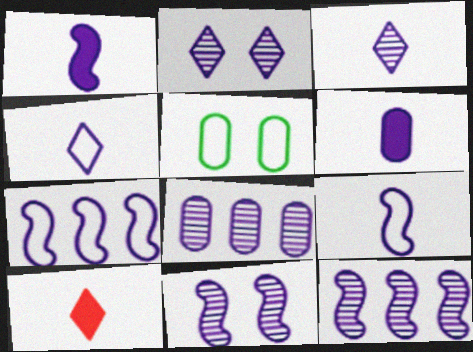[[1, 7, 11], 
[2, 6, 7], 
[3, 6, 9], 
[3, 8, 11], 
[5, 10, 12]]